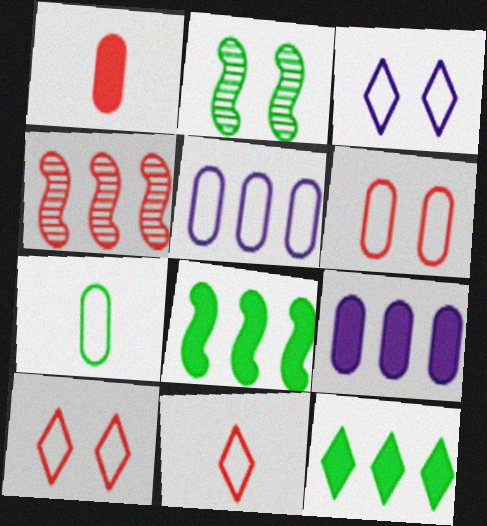[[1, 4, 10], 
[2, 7, 12], 
[2, 9, 11], 
[4, 5, 12], 
[5, 6, 7]]